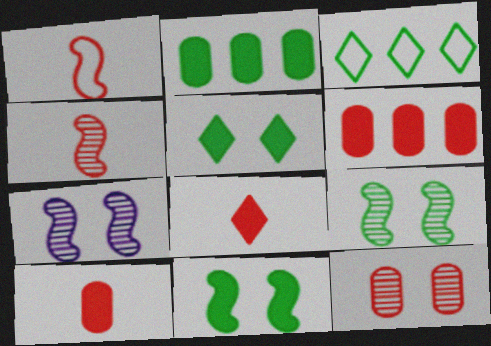[[3, 7, 10]]